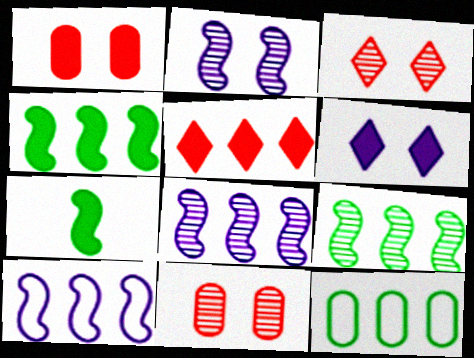[[5, 8, 12]]